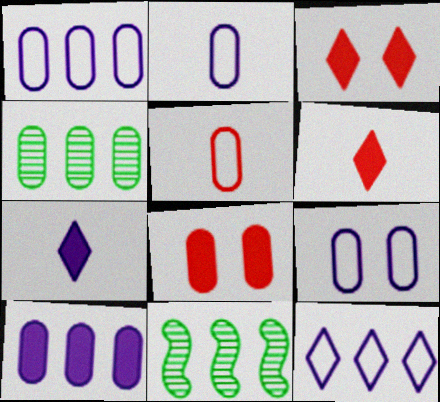[[1, 2, 9], 
[2, 3, 11], 
[2, 4, 8], 
[6, 9, 11]]